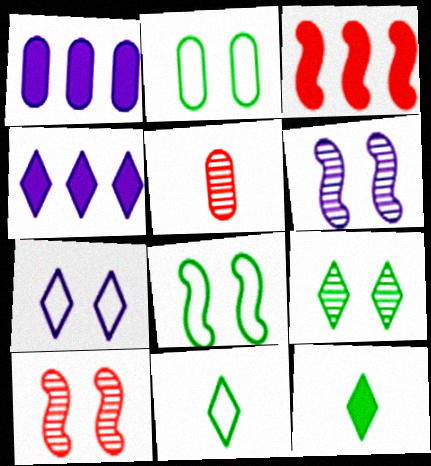[[1, 2, 5], 
[1, 10, 11], 
[4, 5, 8]]